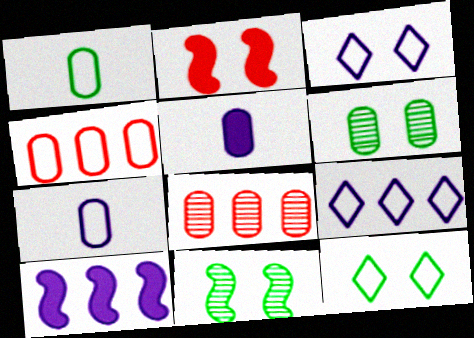[[2, 3, 6], 
[4, 5, 6]]